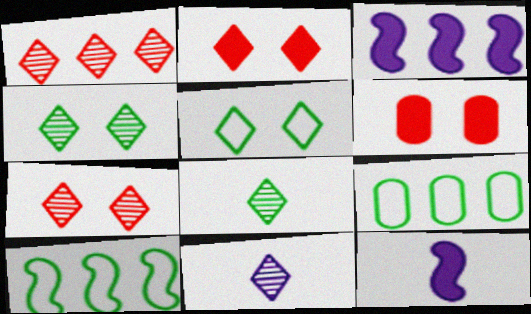[[1, 3, 9], 
[1, 4, 11], 
[6, 10, 11], 
[7, 9, 12]]